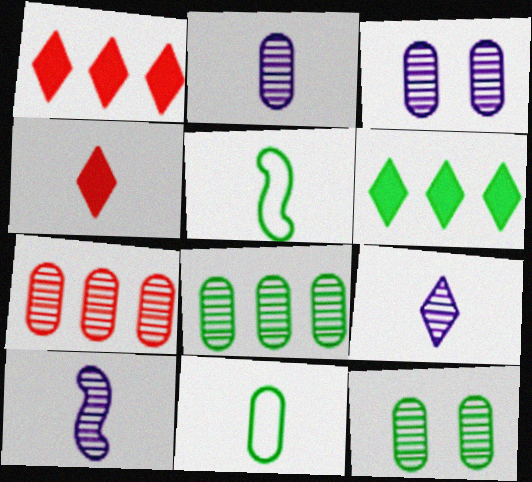[[1, 3, 5], 
[2, 4, 5], 
[2, 7, 12], 
[2, 9, 10], 
[4, 10, 11], 
[5, 6, 12]]